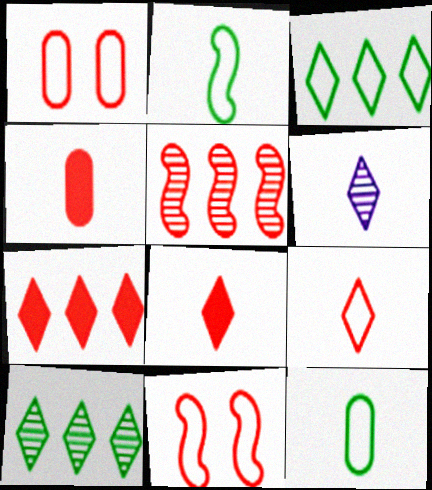[[1, 5, 8], 
[2, 4, 6]]